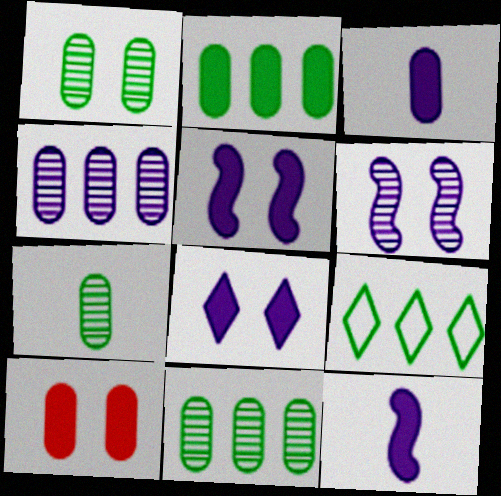[[1, 7, 11], 
[2, 3, 10]]